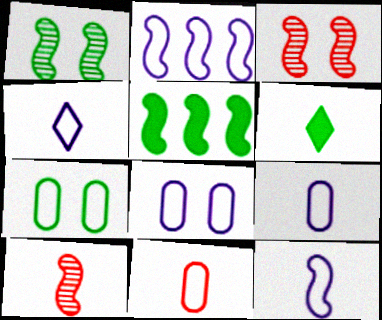[[2, 4, 8], 
[3, 5, 12], 
[4, 9, 12], 
[6, 9, 10]]